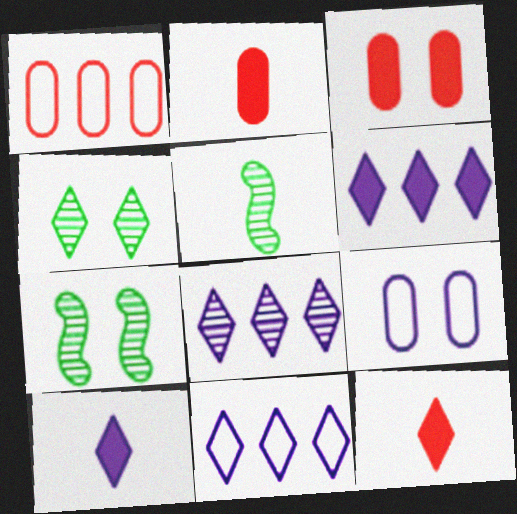[[1, 7, 10], 
[2, 7, 11], 
[3, 5, 11], 
[4, 11, 12], 
[6, 8, 11]]